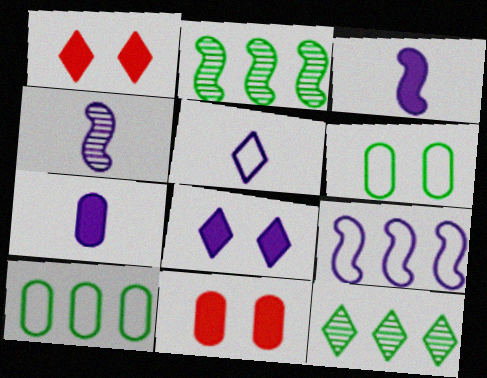[[1, 4, 10], 
[1, 5, 12], 
[2, 5, 11], 
[4, 5, 7]]